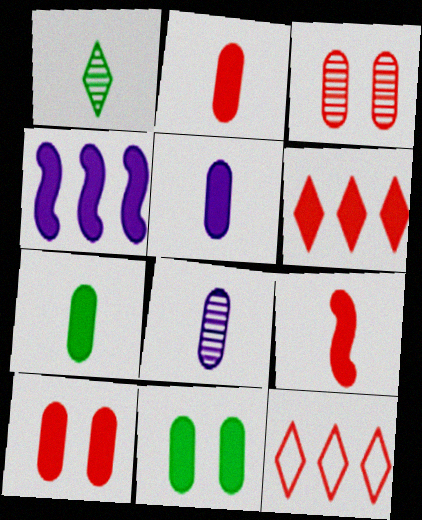[[2, 5, 7], 
[3, 9, 12], 
[6, 9, 10]]